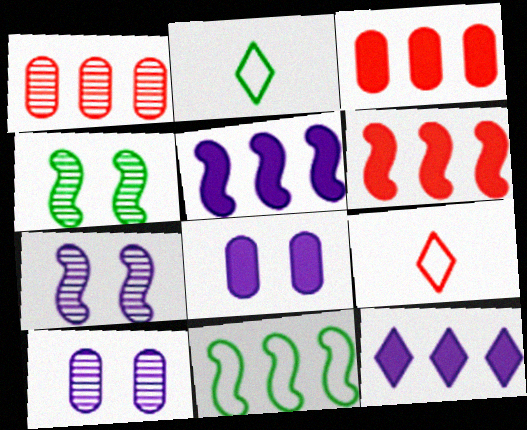[[1, 11, 12], 
[2, 3, 7], 
[2, 6, 10]]